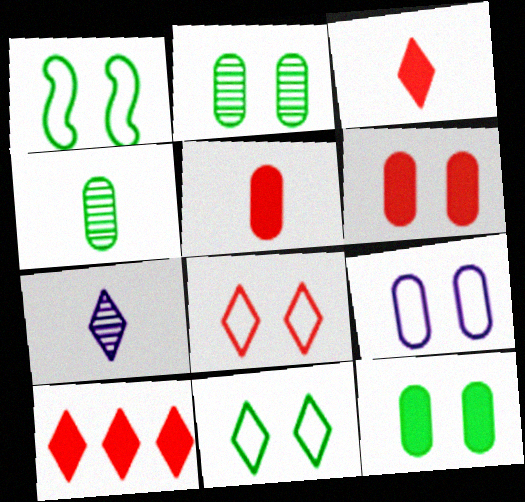[[1, 8, 9], 
[2, 6, 9], 
[7, 10, 11]]